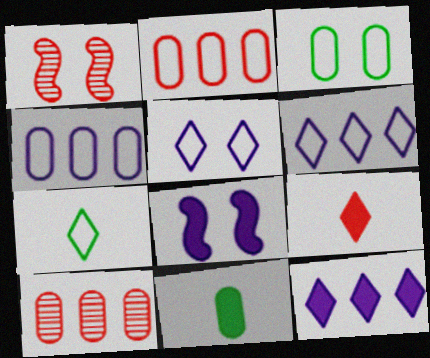[[1, 2, 9], 
[1, 6, 11], 
[7, 8, 10]]